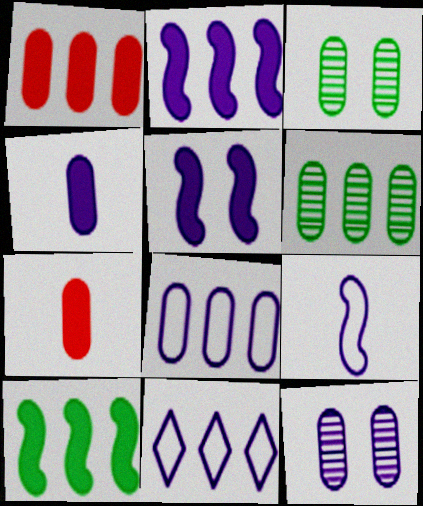[[1, 6, 8], 
[3, 7, 8], 
[4, 8, 12]]